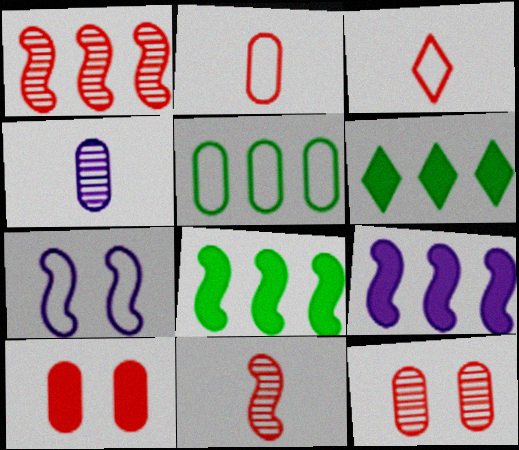[[1, 3, 10], 
[3, 5, 7], 
[4, 5, 10], 
[7, 8, 11]]